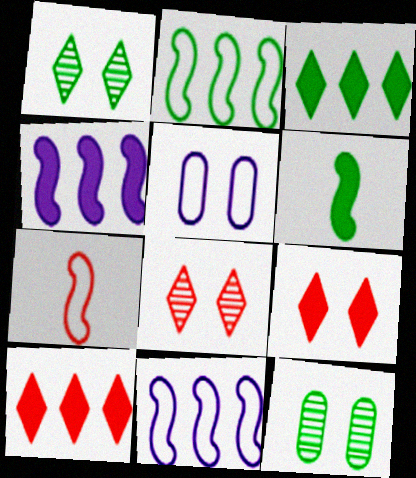[]